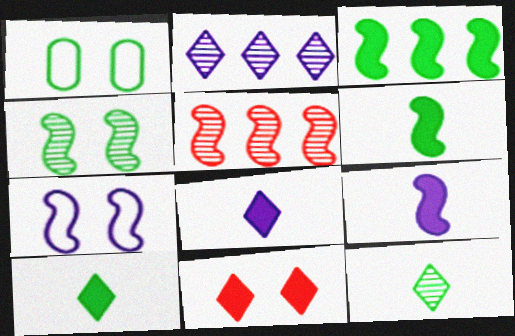[[1, 3, 12], 
[1, 5, 8], 
[5, 6, 7]]